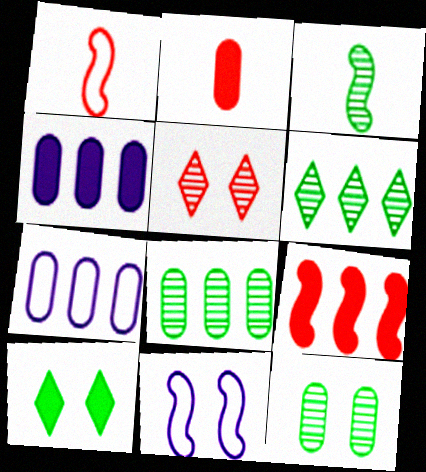[[2, 6, 11], 
[2, 7, 12], 
[3, 6, 12], 
[3, 9, 11], 
[6, 7, 9]]